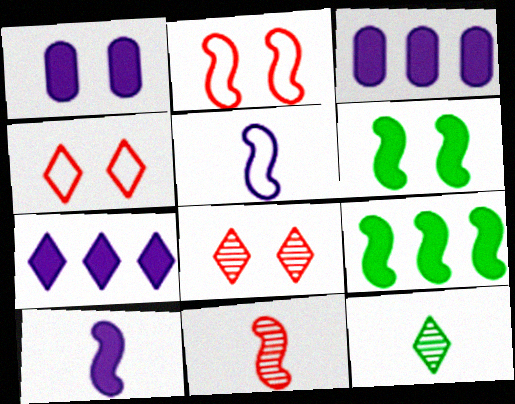[[1, 7, 10], 
[2, 3, 12], 
[4, 7, 12]]